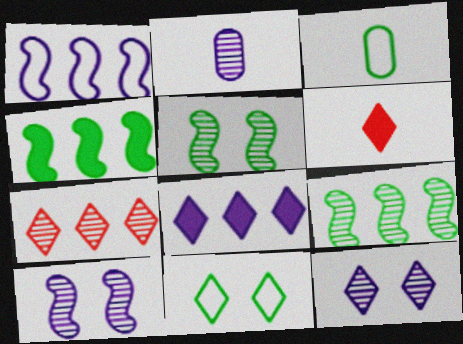[[2, 5, 7]]